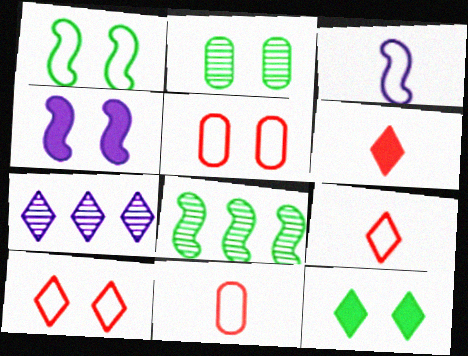[[1, 2, 12], 
[2, 4, 10], 
[7, 9, 12]]